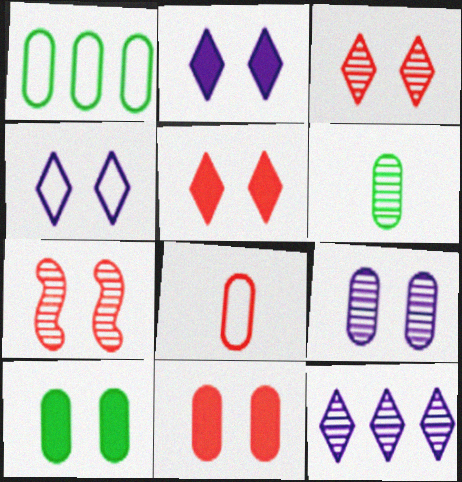[[1, 6, 10], 
[4, 7, 10], 
[6, 7, 12]]